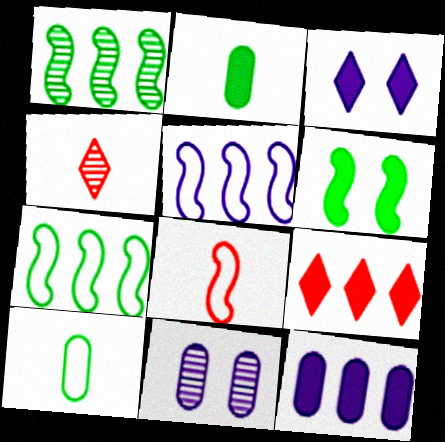[[1, 4, 11]]